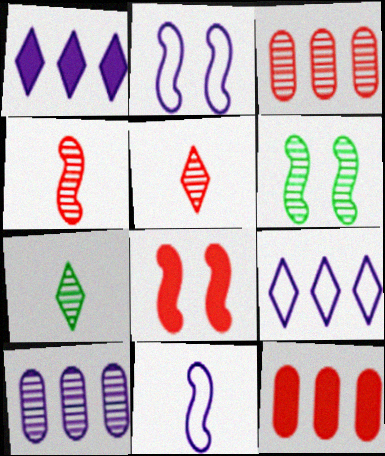[[2, 6, 8], 
[2, 7, 12], 
[5, 6, 10]]